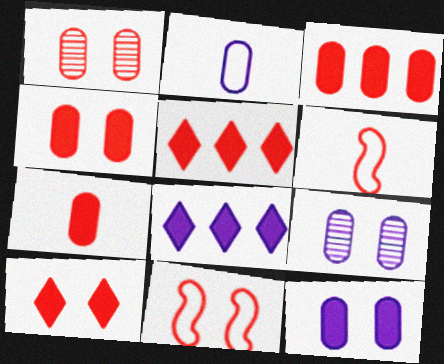[[1, 5, 6], 
[1, 10, 11], 
[3, 4, 7]]